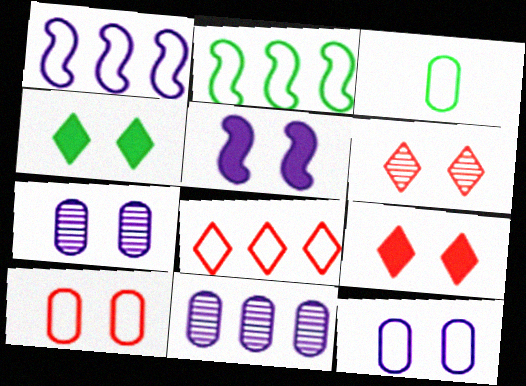[]